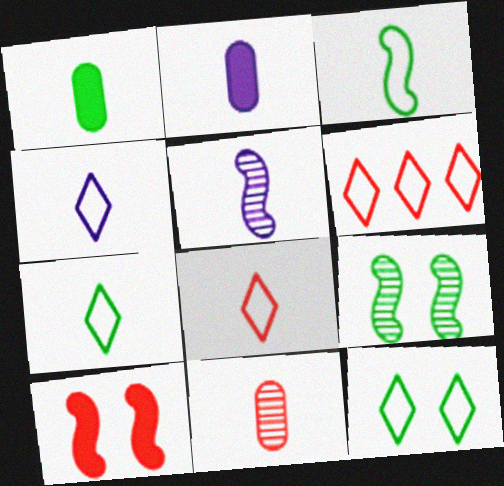[[1, 5, 8], 
[2, 4, 5], 
[2, 6, 9], 
[4, 6, 12], 
[4, 7, 8], 
[6, 10, 11]]